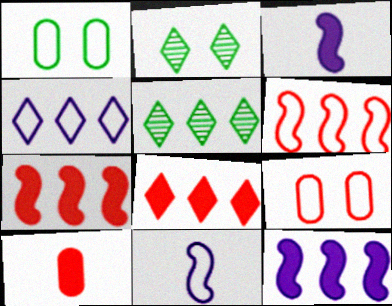[[3, 5, 9], 
[4, 5, 8]]